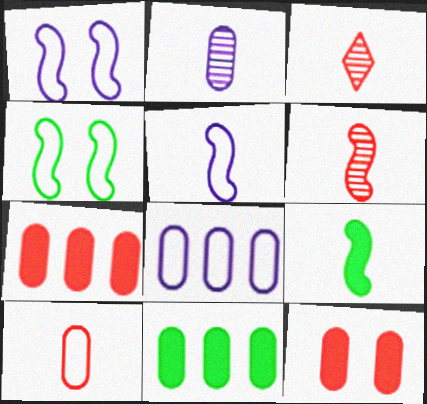[[1, 3, 11], 
[5, 6, 9]]